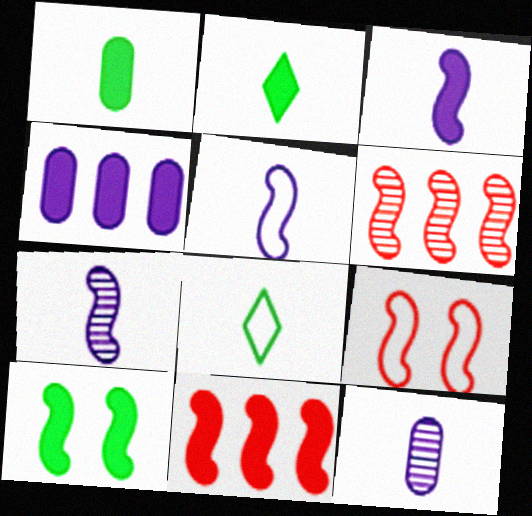[[3, 5, 7], 
[3, 10, 11], 
[5, 6, 10]]